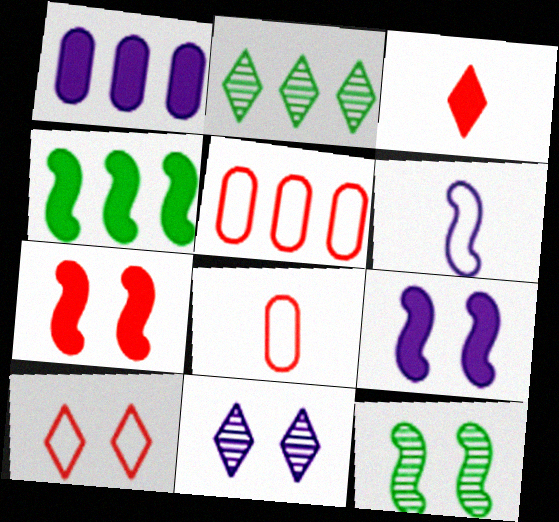[[1, 6, 11], 
[2, 8, 9], 
[4, 8, 11]]